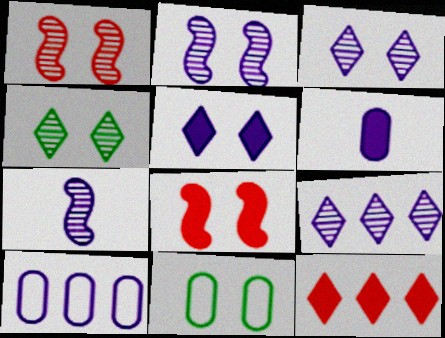[[1, 5, 11], 
[3, 8, 11], 
[5, 7, 10], 
[7, 11, 12]]